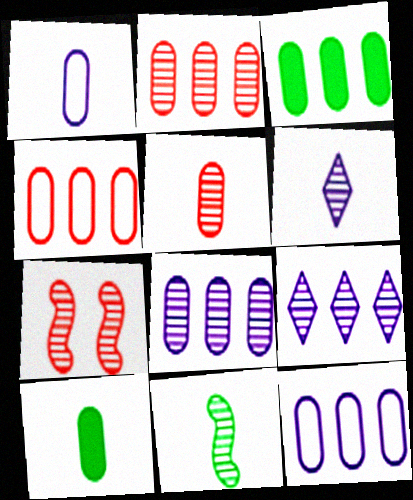[[1, 5, 10], 
[2, 3, 12], 
[3, 4, 8], 
[5, 6, 11]]